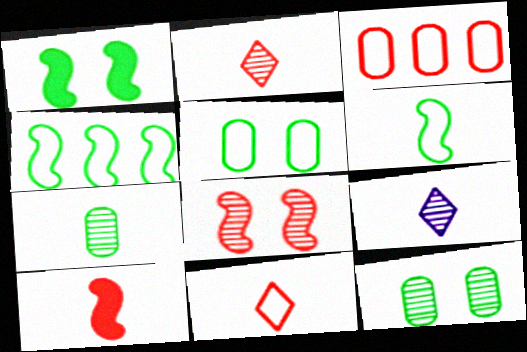[[1, 3, 9]]